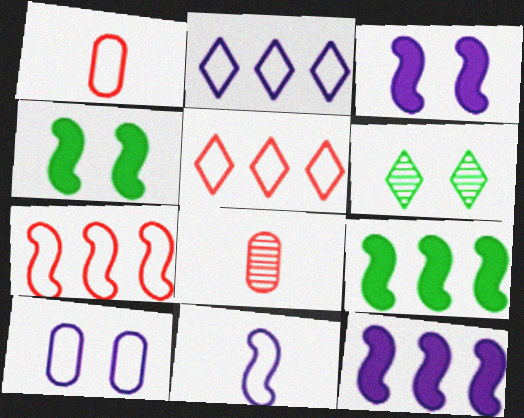[[1, 6, 12], 
[2, 4, 8], 
[2, 10, 11]]